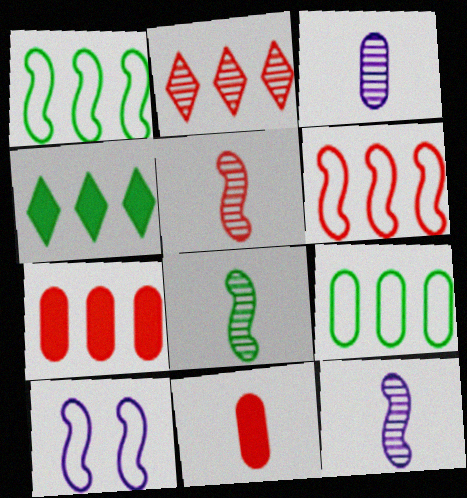[[2, 6, 7], 
[5, 8, 12]]